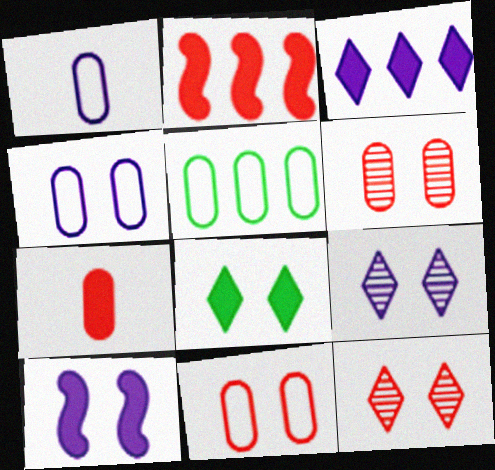[[1, 5, 11], 
[4, 9, 10]]